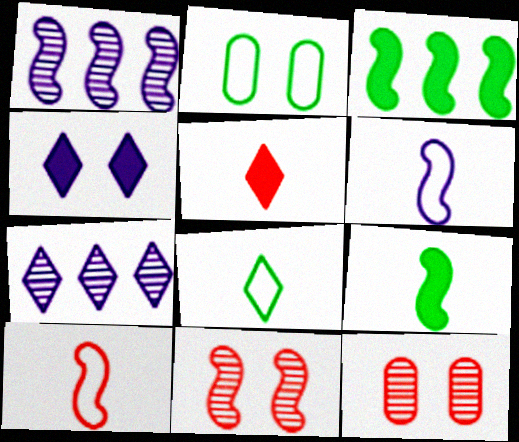[[1, 2, 5], 
[2, 4, 11], 
[3, 6, 11]]